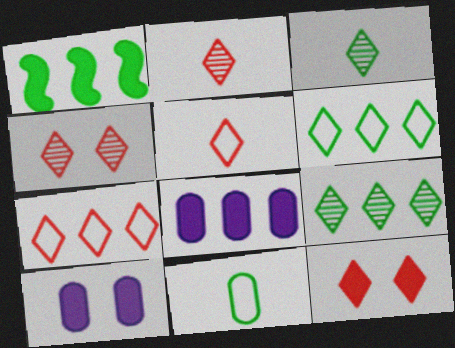[[2, 7, 12]]